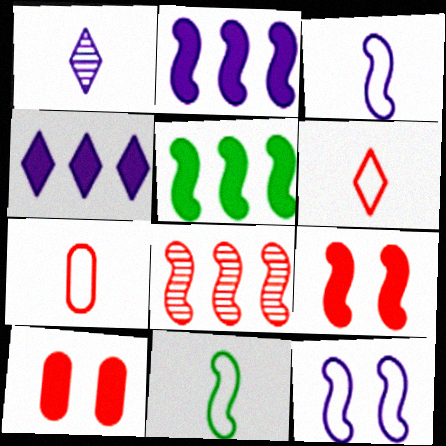[[6, 8, 10]]